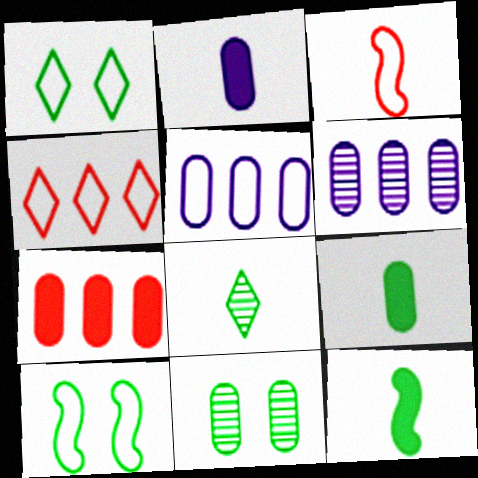[[1, 3, 5], 
[2, 3, 8]]